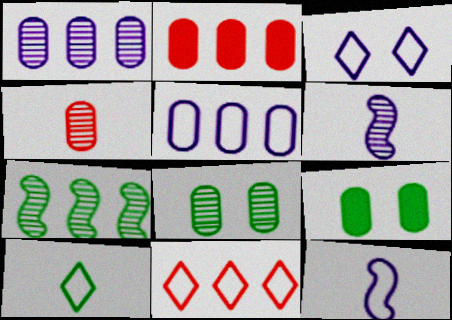[[1, 4, 8], 
[3, 5, 12], 
[3, 10, 11], 
[4, 5, 9], 
[6, 9, 11], 
[7, 9, 10]]